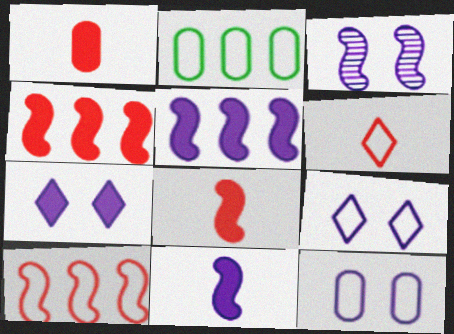[[3, 7, 12]]